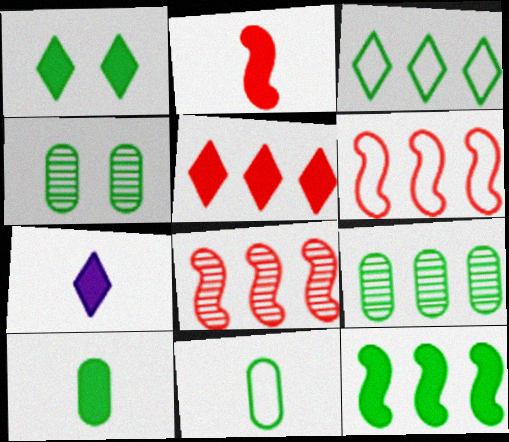[[1, 5, 7], 
[1, 10, 12], 
[2, 7, 10], 
[3, 9, 12], 
[4, 6, 7]]